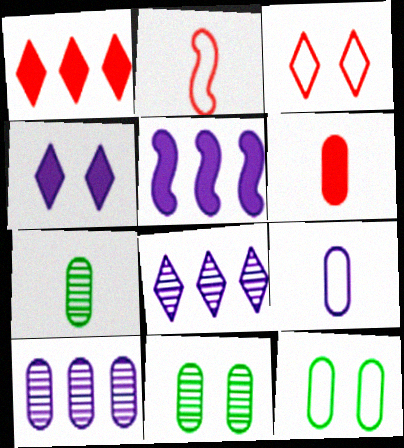[[3, 5, 7], 
[6, 7, 9], 
[6, 10, 12]]